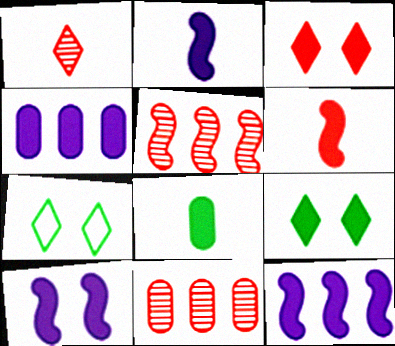[[2, 7, 11], 
[2, 10, 12], 
[3, 8, 12], 
[4, 6, 9]]